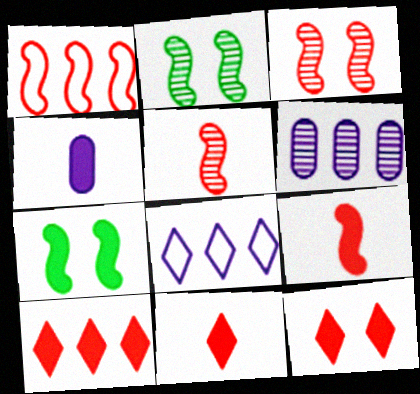[[1, 3, 9], 
[4, 7, 10], 
[10, 11, 12]]